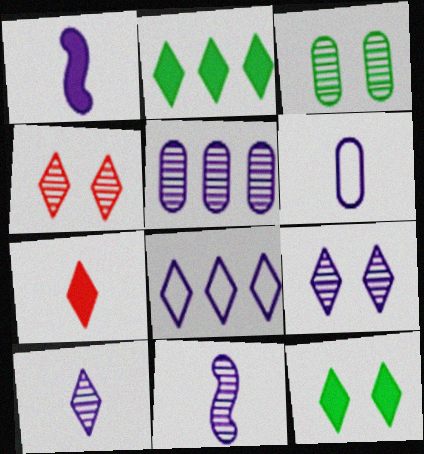[[1, 6, 10], 
[5, 9, 11]]